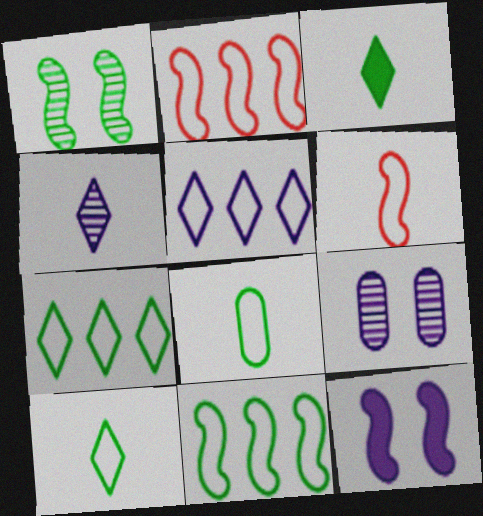[[2, 3, 9]]